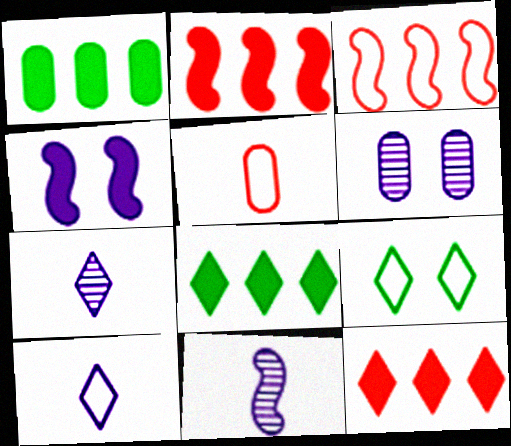[[1, 5, 6], 
[7, 9, 12]]